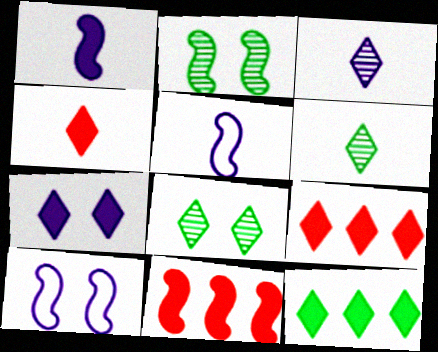[[2, 5, 11], 
[4, 7, 12]]